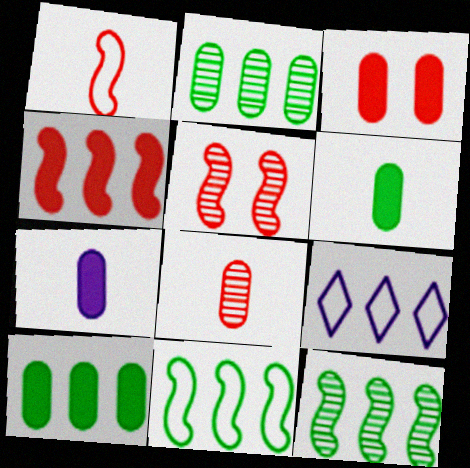[[1, 4, 5], 
[2, 4, 9], 
[3, 7, 10], 
[5, 6, 9]]